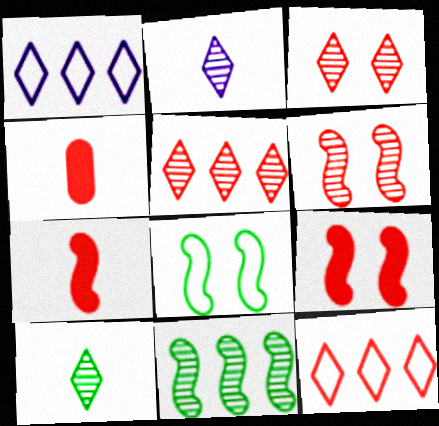[[4, 6, 12]]